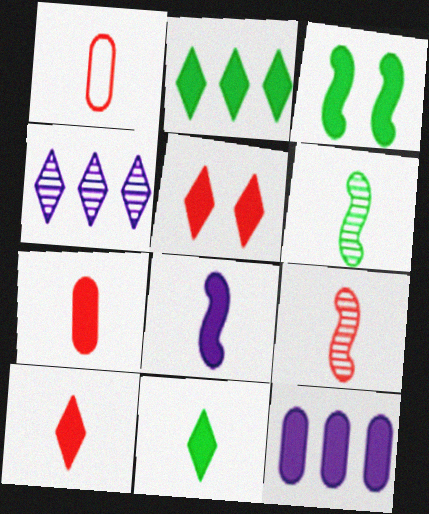[[1, 3, 4], 
[1, 9, 10], 
[3, 10, 12], 
[7, 8, 11]]